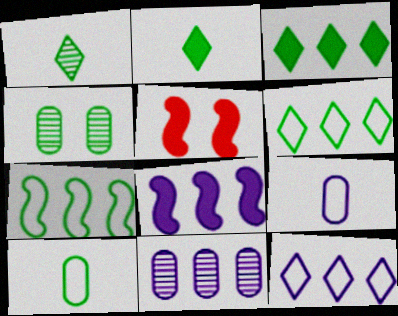[[2, 4, 7], 
[8, 11, 12]]